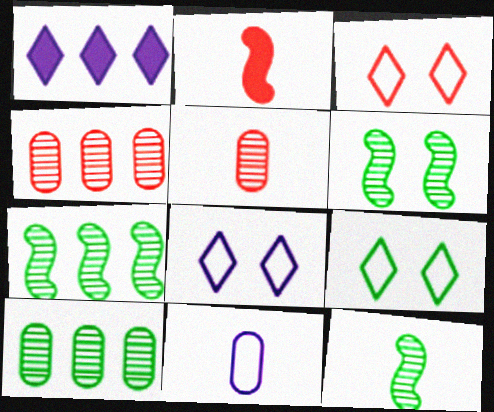[[2, 3, 4], 
[2, 8, 10], 
[3, 8, 9], 
[6, 7, 12]]